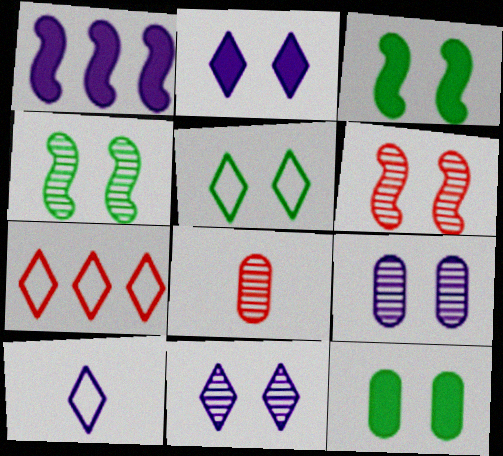[[1, 5, 8], 
[1, 9, 10], 
[4, 5, 12], 
[5, 7, 10]]